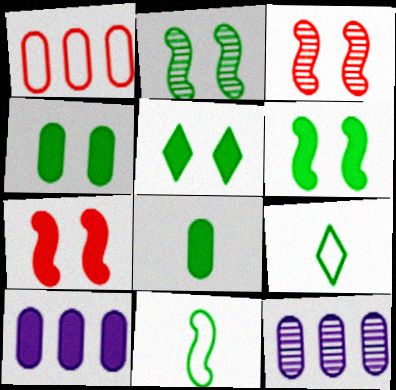[[3, 9, 10], 
[4, 5, 6], 
[7, 9, 12]]